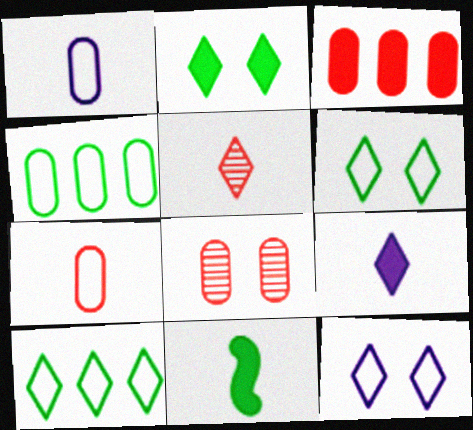[[1, 5, 11], 
[3, 7, 8]]